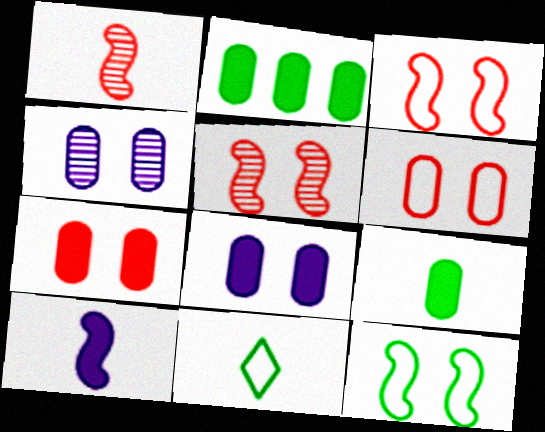[]